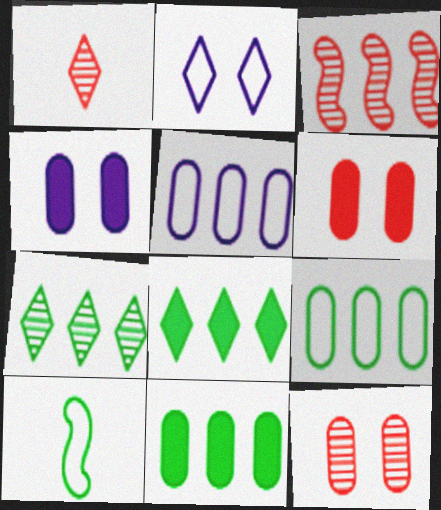[[1, 2, 8], 
[1, 3, 12], 
[3, 5, 8]]